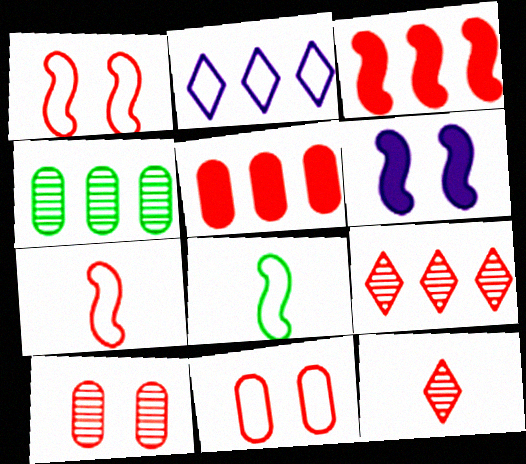[[1, 5, 12], 
[2, 3, 4], 
[2, 8, 11], 
[3, 11, 12]]